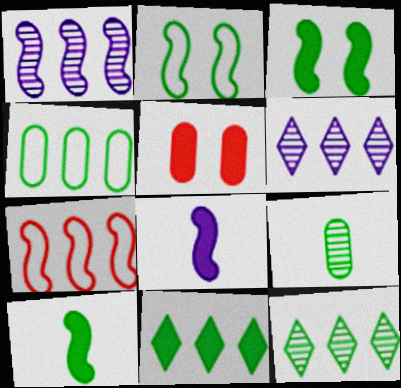[[2, 9, 11], 
[5, 8, 11]]